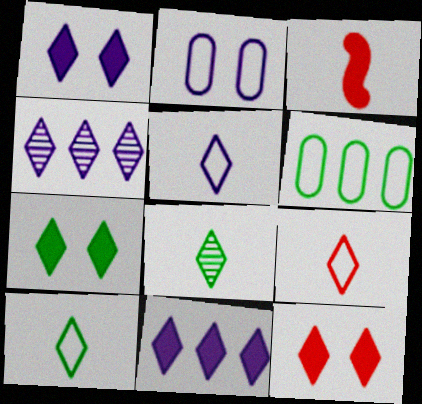[[1, 4, 5], 
[1, 7, 12], 
[4, 7, 9], 
[4, 10, 12], 
[5, 9, 10]]